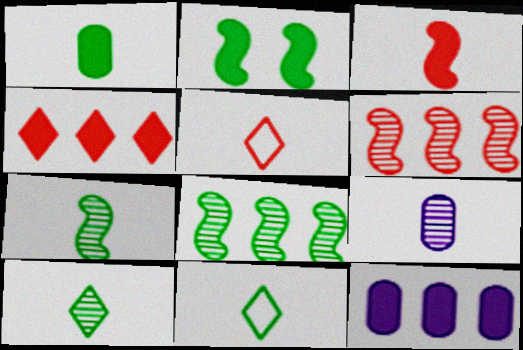[[1, 7, 11], 
[3, 9, 11]]